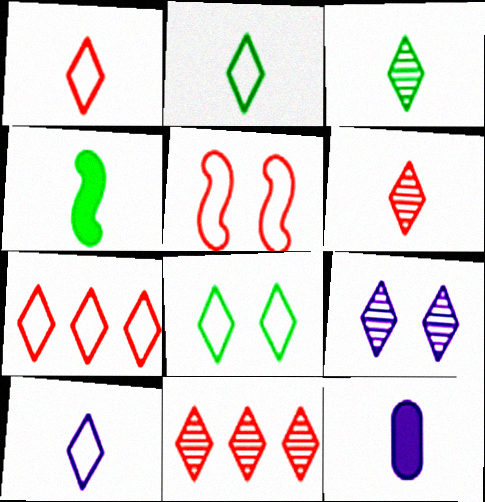[[1, 2, 10], 
[3, 9, 11], 
[7, 8, 10]]